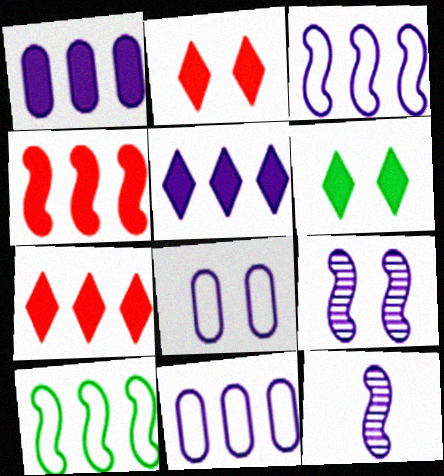[[5, 8, 12]]